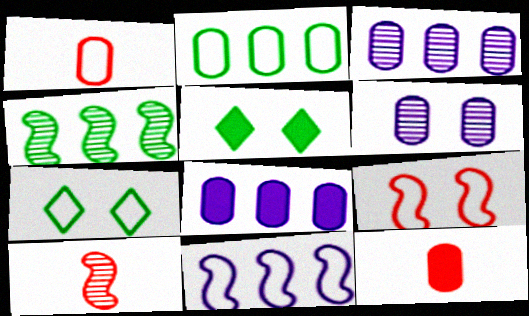[[1, 7, 11], 
[2, 6, 12], 
[5, 6, 9], 
[7, 8, 10]]